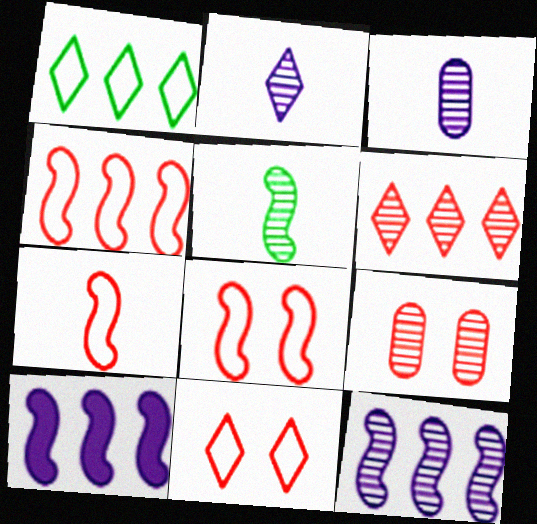[[4, 7, 8], 
[5, 8, 10]]